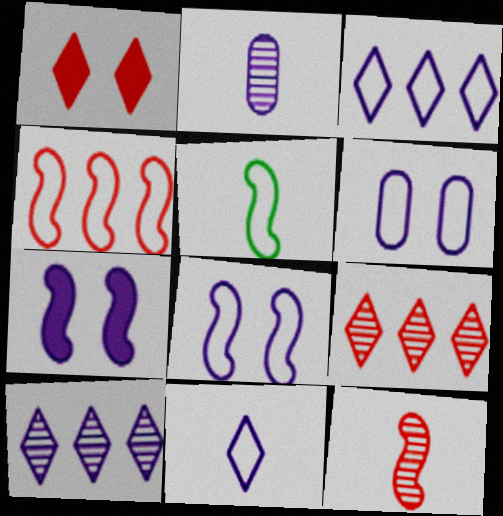[[2, 3, 7], 
[4, 5, 8]]